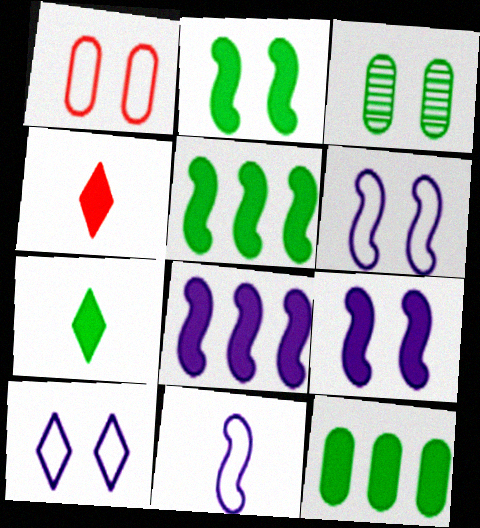[[2, 7, 12], 
[4, 9, 12]]